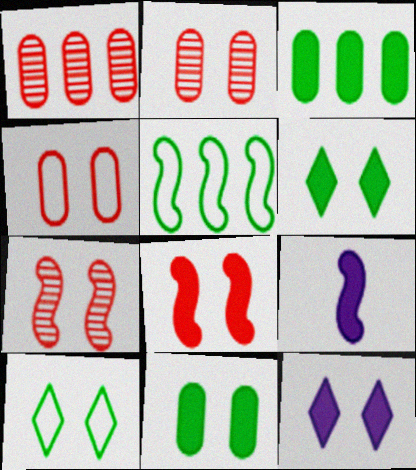[[1, 9, 10], 
[5, 7, 9], 
[8, 11, 12]]